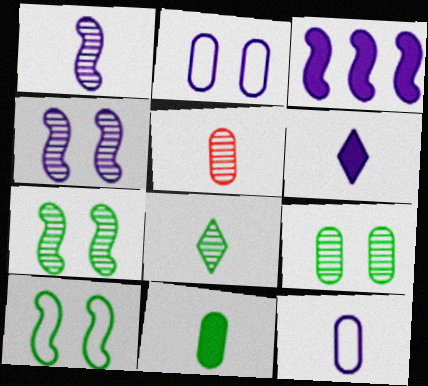[[1, 5, 8], 
[1, 6, 12], 
[5, 11, 12]]